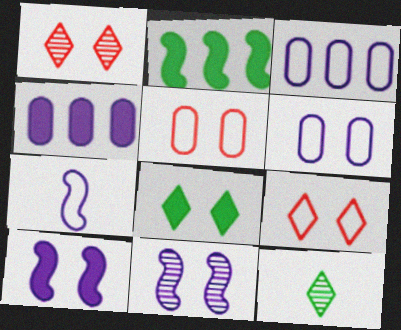[[5, 8, 11]]